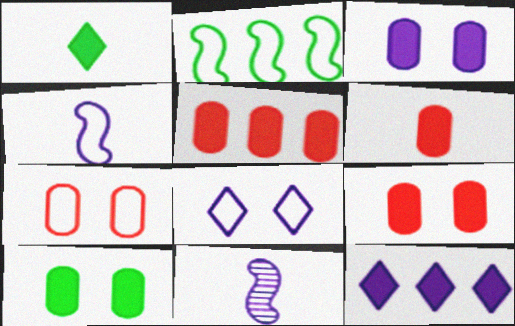[[3, 9, 10], 
[5, 6, 9]]